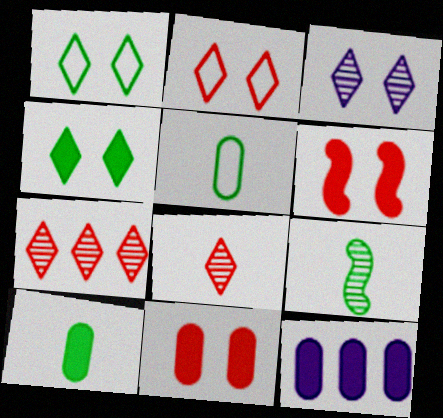[[2, 3, 4], 
[2, 9, 12], 
[10, 11, 12]]